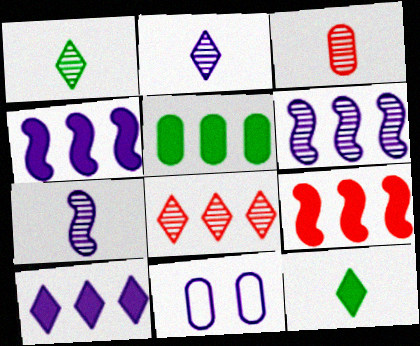[[1, 3, 7], 
[1, 9, 11], 
[2, 4, 11], 
[3, 5, 11], 
[5, 9, 10], 
[7, 10, 11]]